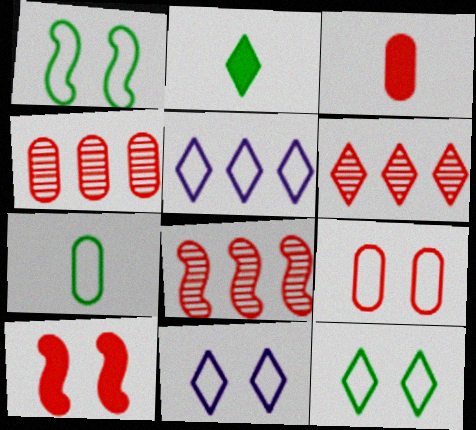[[1, 9, 11], 
[2, 6, 11], 
[3, 4, 9], 
[4, 6, 8]]